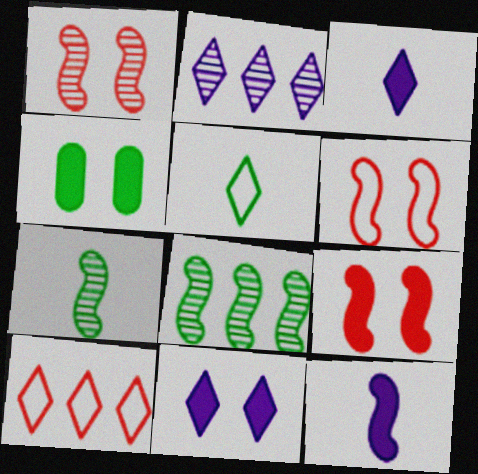[[1, 6, 9], 
[4, 5, 8], 
[4, 9, 11], 
[6, 8, 12]]